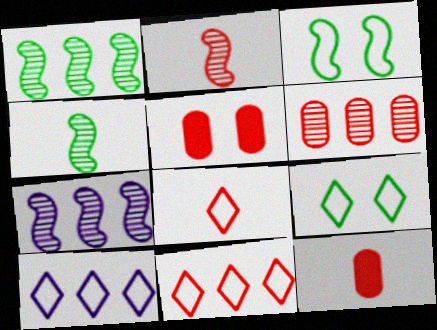[[2, 5, 11], 
[2, 8, 12], 
[4, 5, 10], 
[7, 9, 12], 
[8, 9, 10]]